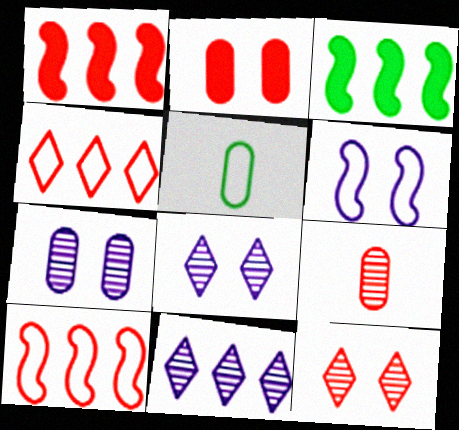[[1, 5, 8], 
[4, 5, 6]]